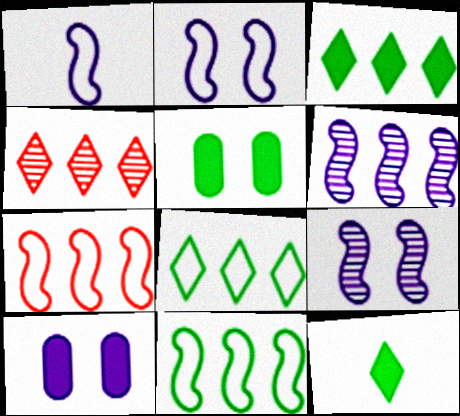[[1, 4, 5]]